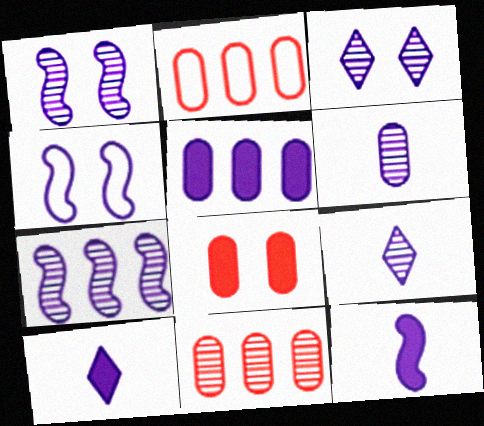[[3, 6, 7], 
[4, 5, 9], 
[4, 7, 12]]